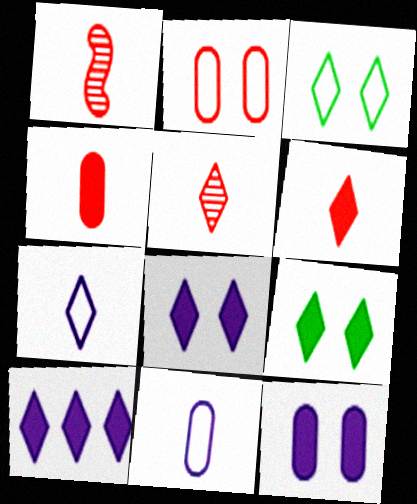[[3, 5, 10], 
[6, 9, 10]]